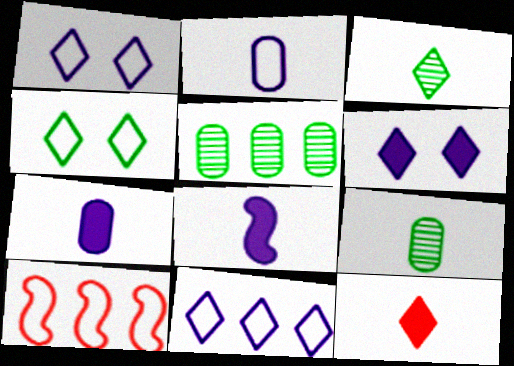[[2, 4, 10], 
[6, 9, 10]]